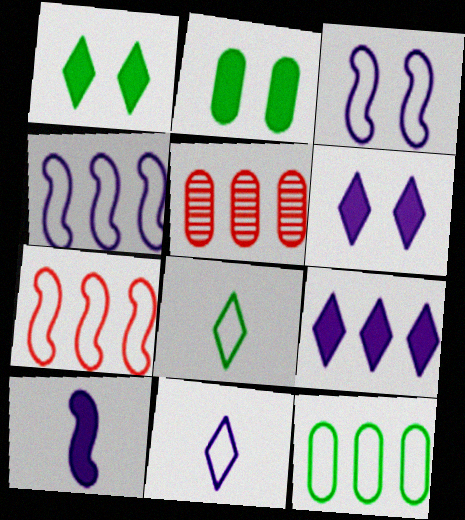[]